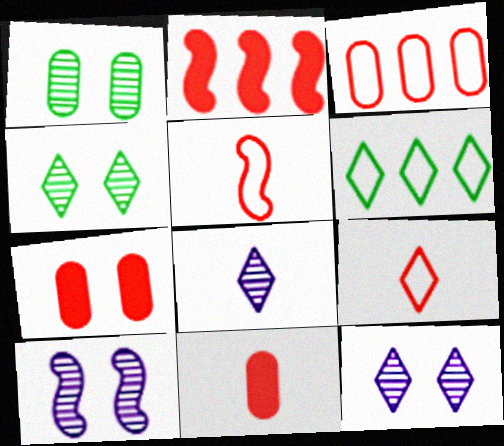[[6, 10, 11]]